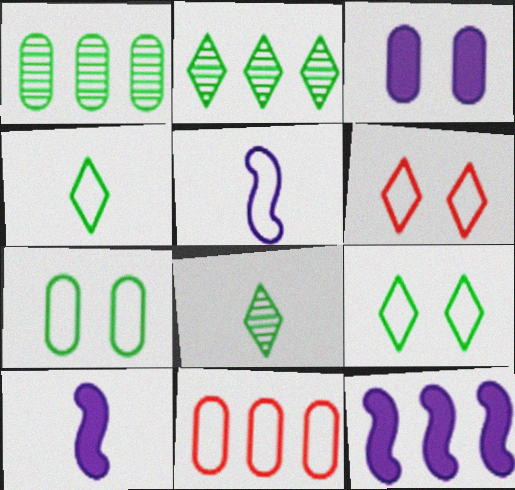[[1, 6, 10], 
[2, 11, 12], 
[5, 9, 11]]